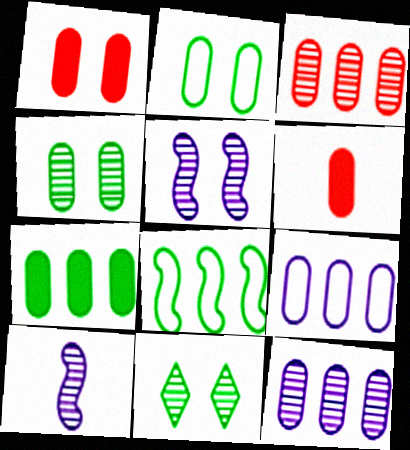[[2, 6, 12], 
[3, 7, 9], 
[3, 10, 11], 
[4, 6, 9]]